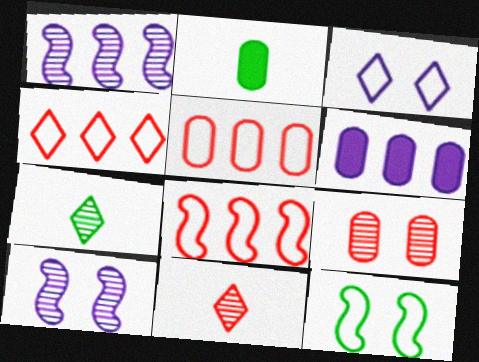[[1, 7, 9], 
[2, 4, 10], 
[4, 5, 8], 
[6, 11, 12]]